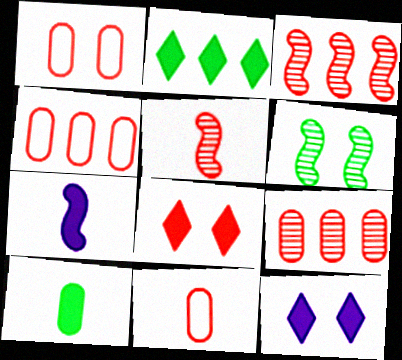[[1, 4, 11], 
[1, 6, 12], 
[3, 8, 11], 
[4, 5, 8]]